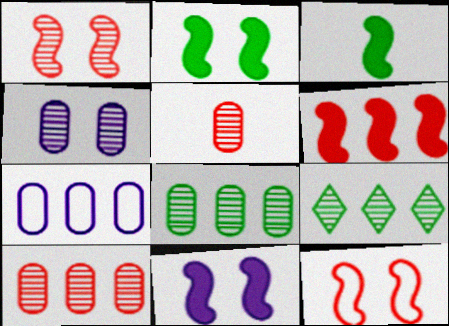[[3, 6, 11], 
[4, 5, 8], 
[6, 7, 9]]